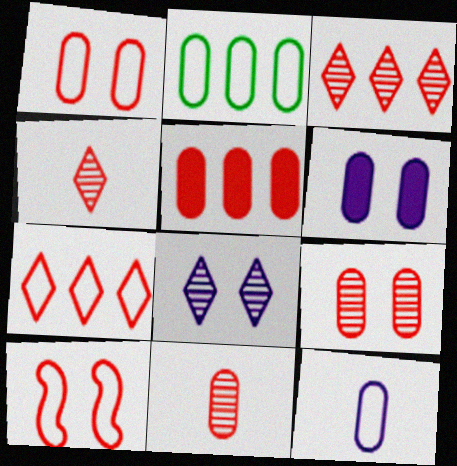[[1, 2, 12], 
[1, 5, 11], 
[2, 6, 11], 
[4, 5, 10]]